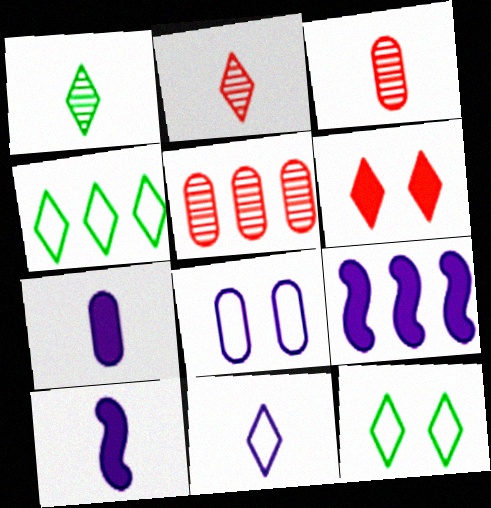[[3, 9, 12], 
[4, 5, 9], 
[5, 10, 12]]